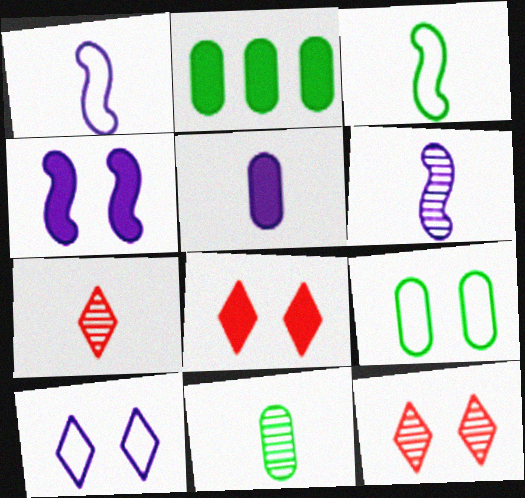[[1, 2, 12], 
[2, 9, 11], 
[3, 5, 7], 
[4, 9, 12], 
[6, 7, 11]]